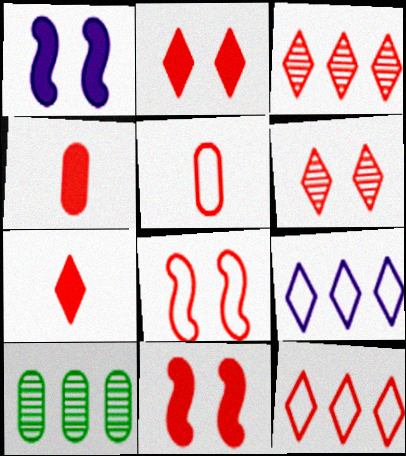[[3, 4, 8], 
[3, 5, 11], 
[5, 8, 12], 
[6, 7, 12]]